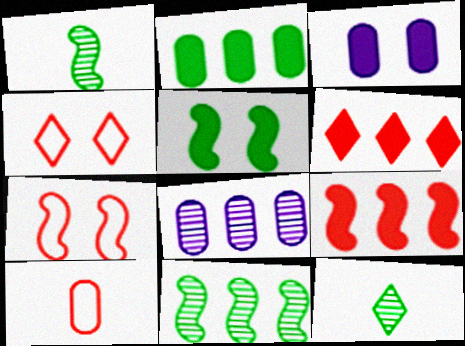[]